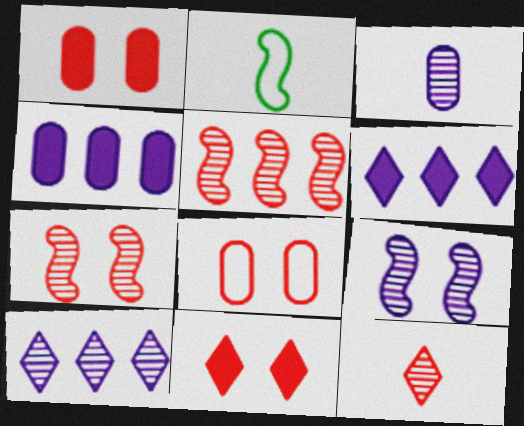[[1, 2, 10], 
[3, 9, 10], 
[7, 8, 11]]